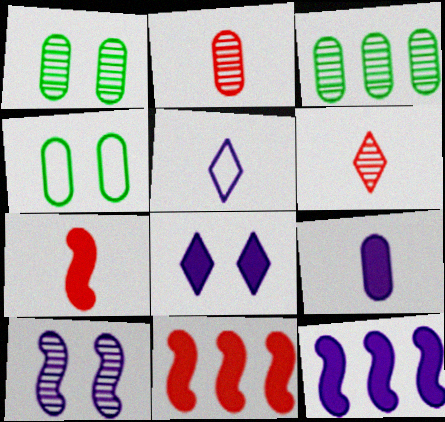[[1, 5, 11], 
[3, 6, 10], 
[4, 6, 12], 
[8, 9, 12]]